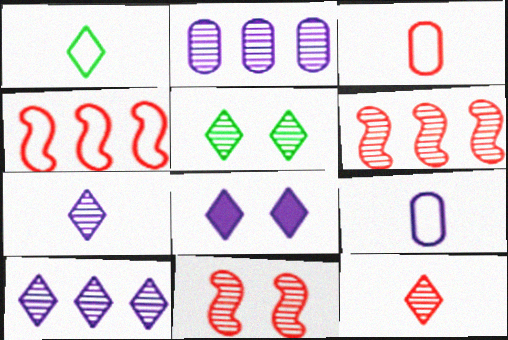[[5, 10, 12]]